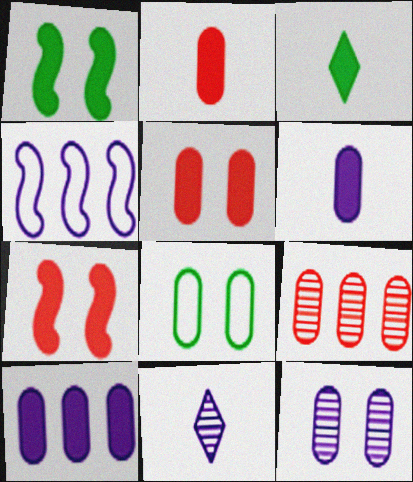[[3, 7, 10], 
[5, 8, 12], 
[6, 8, 9]]